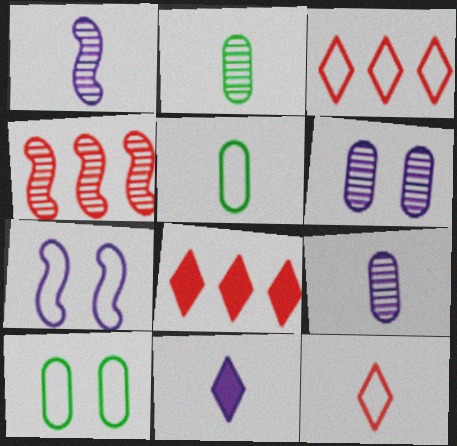[[1, 8, 10], 
[2, 7, 8], 
[3, 5, 7], 
[4, 10, 11]]